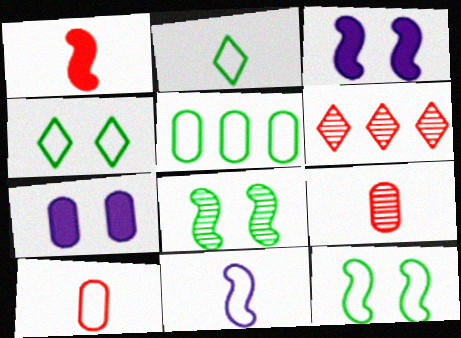[[2, 5, 12], 
[2, 10, 11], 
[5, 7, 9]]